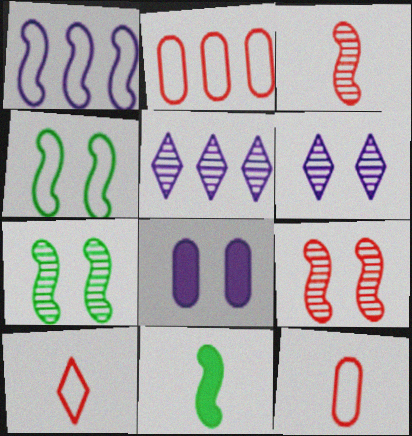[[1, 9, 11], 
[2, 6, 11]]